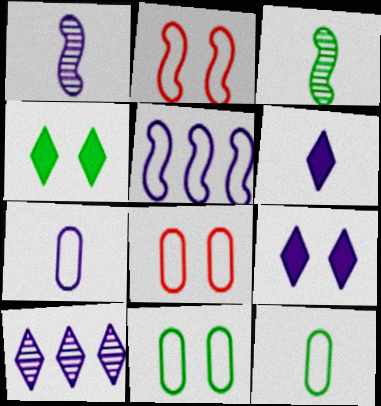[[1, 6, 7]]